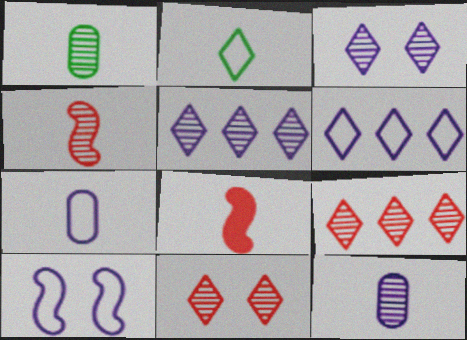[[2, 8, 12], 
[6, 7, 10]]